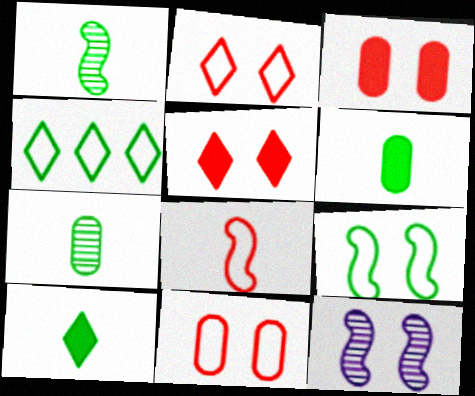[]